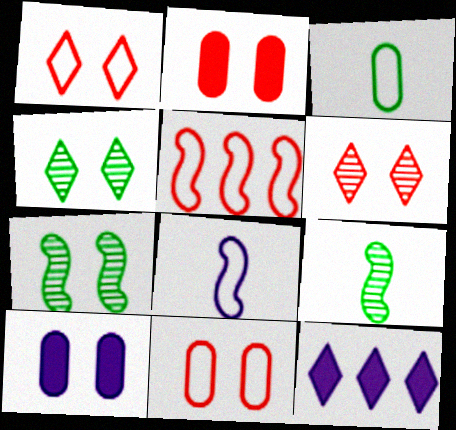[[1, 7, 10], 
[9, 11, 12]]